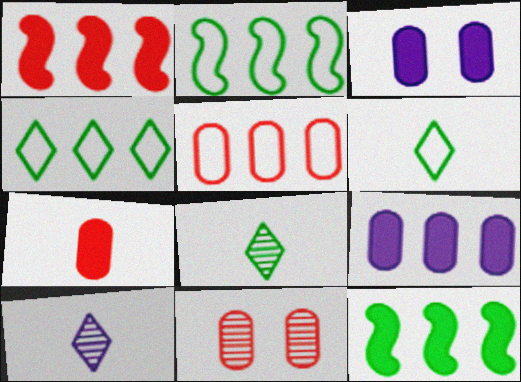[[5, 7, 11]]